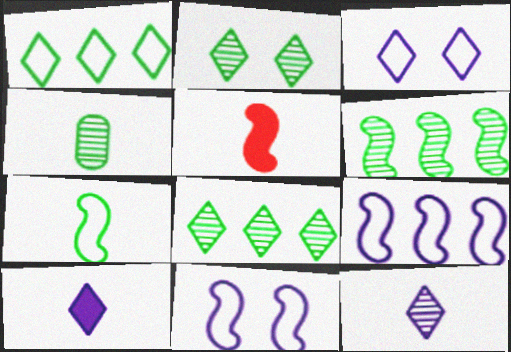[[2, 4, 6], 
[5, 6, 11]]